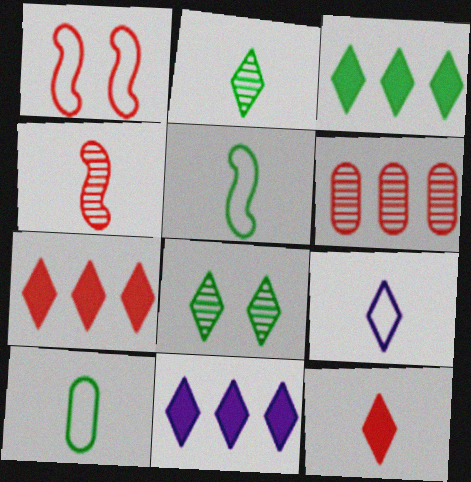[[1, 6, 12], 
[2, 9, 12], 
[3, 7, 11], 
[7, 8, 9]]